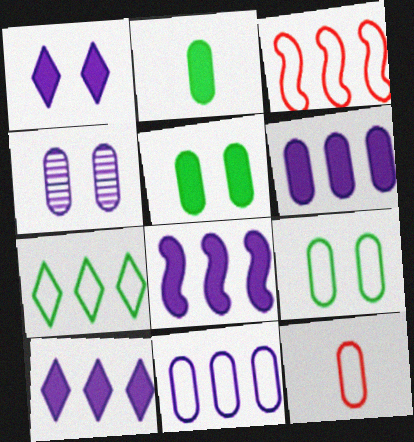[[3, 7, 11], 
[6, 8, 10], 
[9, 11, 12]]